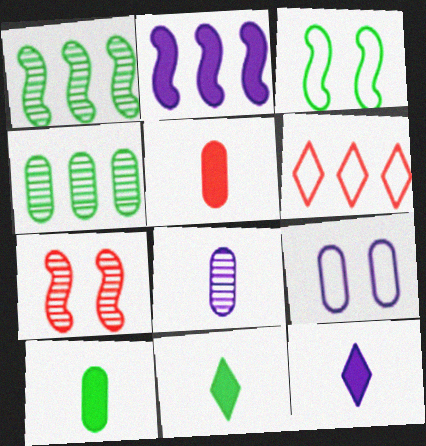[[2, 4, 6], 
[3, 4, 11], 
[4, 5, 9], 
[5, 6, 7]]